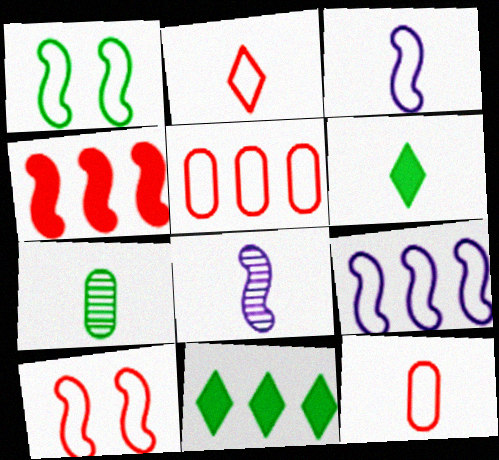[[1, 4, 8], 
[1, 7, 11], 
[2, 5, 10], 
[6, 8, 12]]